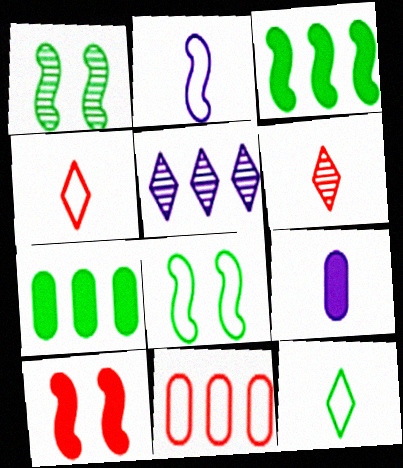[[1, 7, 12], 
[3, 5, 11], 
[6, 10, 11]]